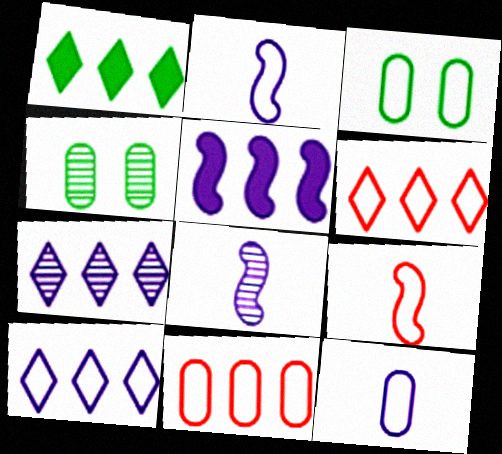[[1, 6, 7], 
[2, 3, 6], 
[3, 9, 10], 
[3, 11, 12]]